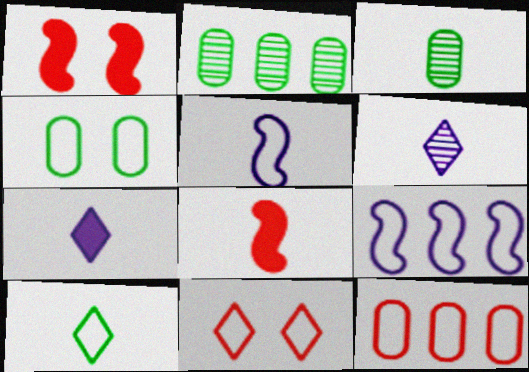[]